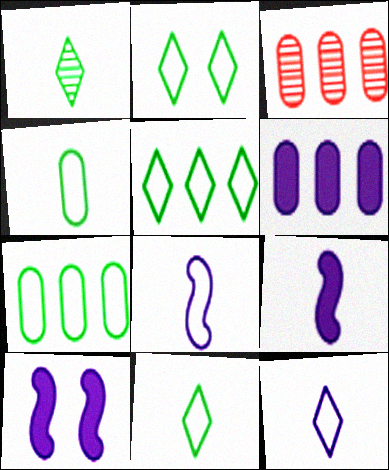[[2, 3, 9], 
[2, 5, 11], 
[3, 6, 7], 
[3, 10, 11]]